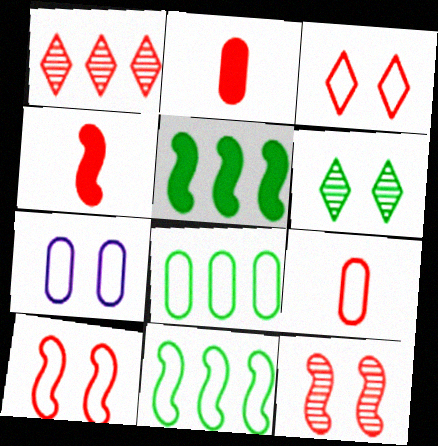[[1, 2, 10], 
[7, 8, 9]]